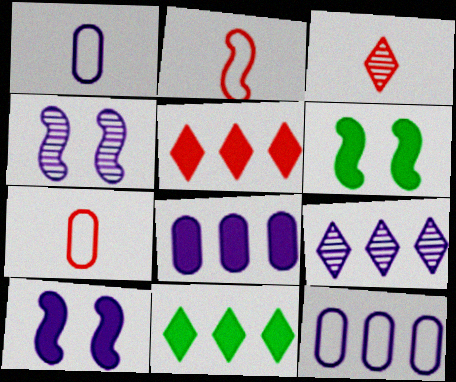[[1, 9, 10], 
[3, 6, 12], 
[4, 7, 11], 
[6, 7, 9]]